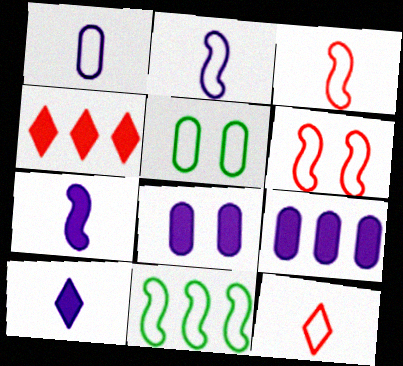[[2, 6, 11]]